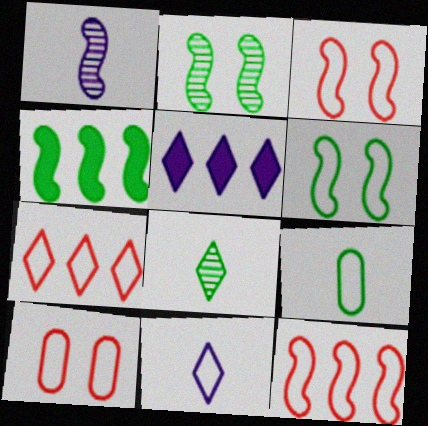[[1, 3, 4]]